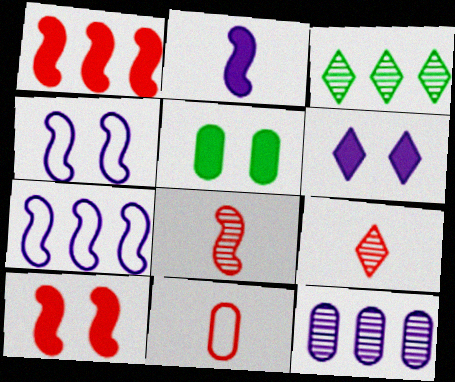[[5, 6, 10], 
[5, 7, 9], 
[5, 11, 12]]